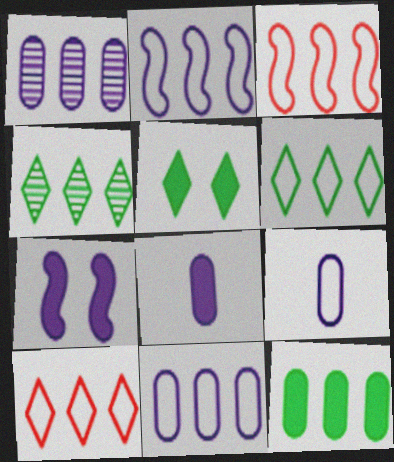[[3, 6, 11]]